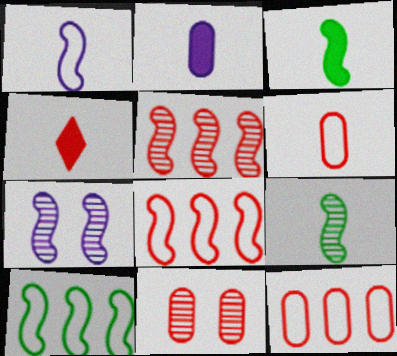[[2, 3, 4], 
[3, 7, 8], 
[4, 8, 11], 
[5, 7, 9]]